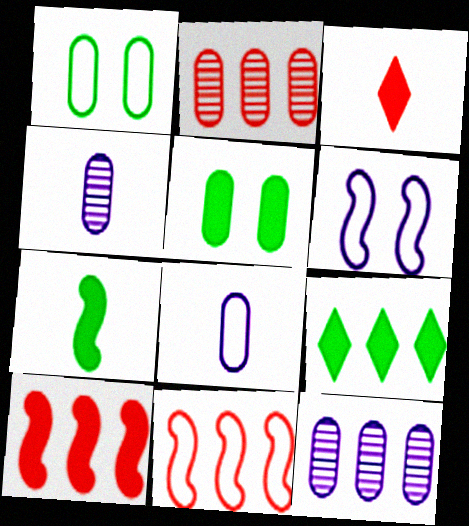[[2, 5, 8], 
[5, 7, 9], 
[9, 11, 12]]